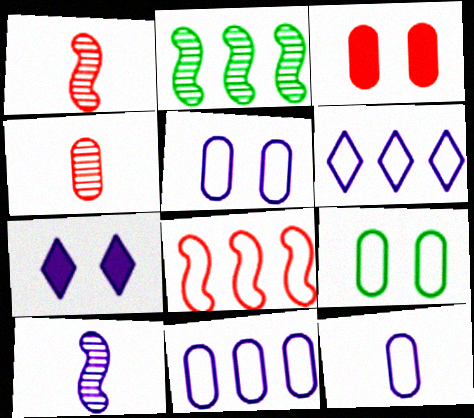[[5, 11, 12], 
[7, 10, 11]]